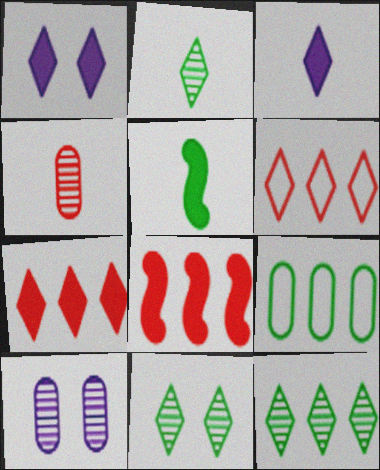[[1, 2, 6], 
[2, 11, 12], 
[3, 6, 11], 
[5, 6, 10], 
[5, 9, 11]]